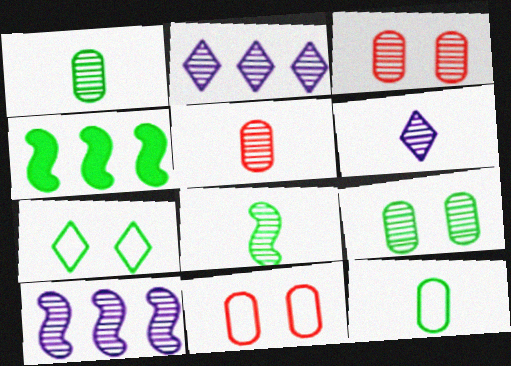[[1, 4, 7], 
[2, 3, 8], 
[4, 6, 11], 
[5, 6, 8]]